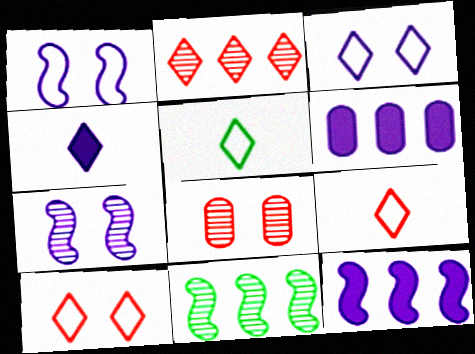[[5, 8, 12]]